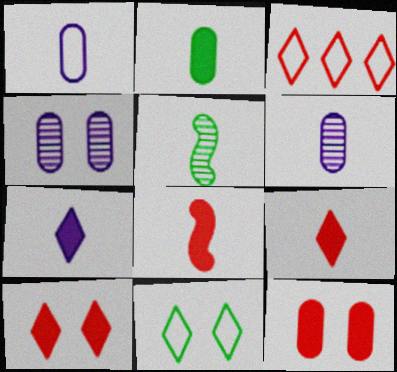[[1, 5, 9], 
[2, 7, 8]]